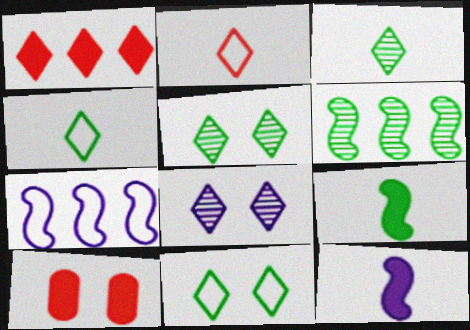[[1, 4, 8], 
[3, 7, 10]]